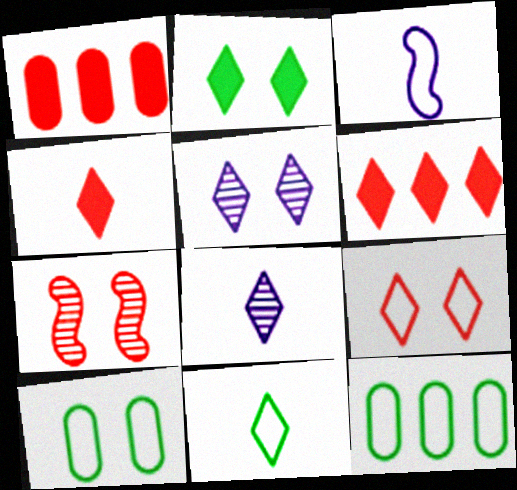[[2, 5, 9], 
[3, 9, 12], 
[4, 8, 11], 
[5, 6, 11]]